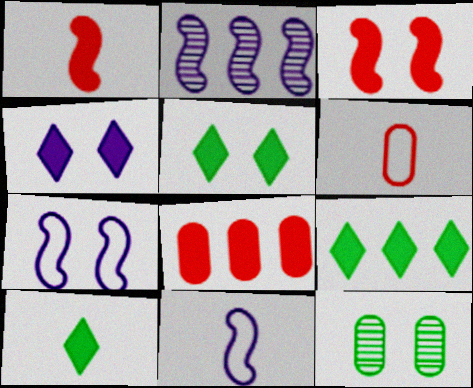[[2, 5, 6], 
[5, 9, 10]]